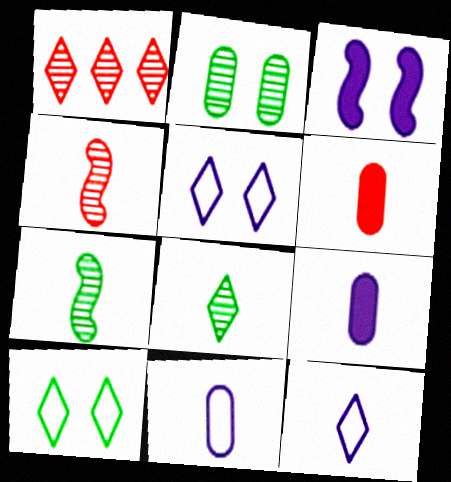[[6, 7, 12]]